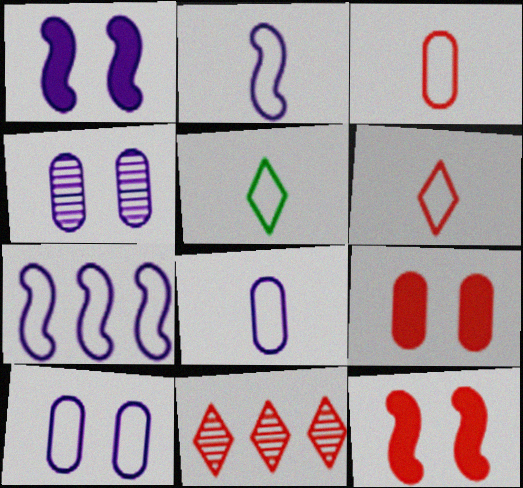[[2, 3, 5], 
[3, 11, 12]]